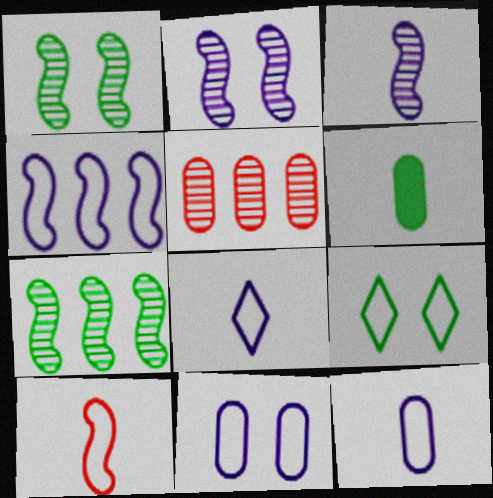[[4, 8, 11], 
[5, 6, 11], 
[6, 7, 9]]